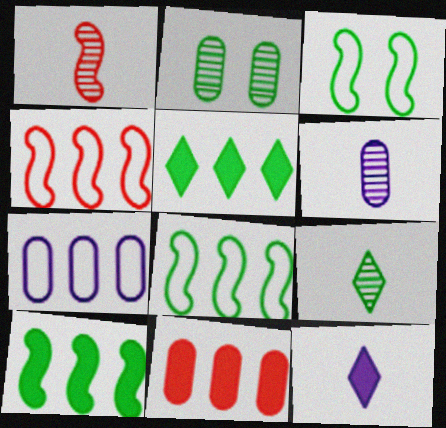[[1, 6, 9], 
[2, 4, 12]]